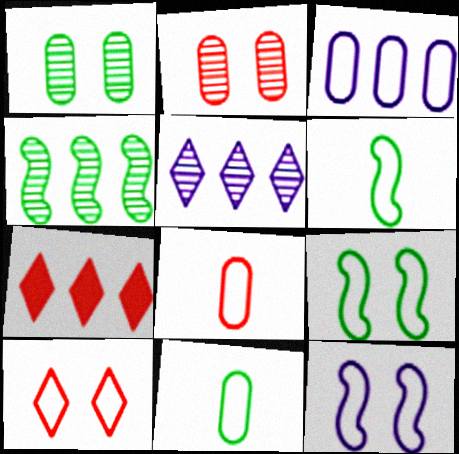[[3, 4, 7], 
[3, 6, 10]]